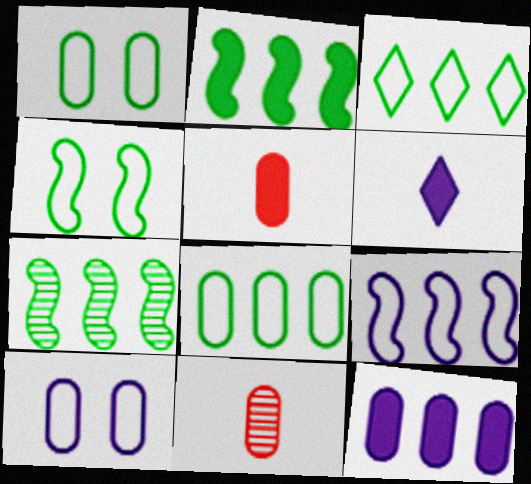[[1, 11, 12]]